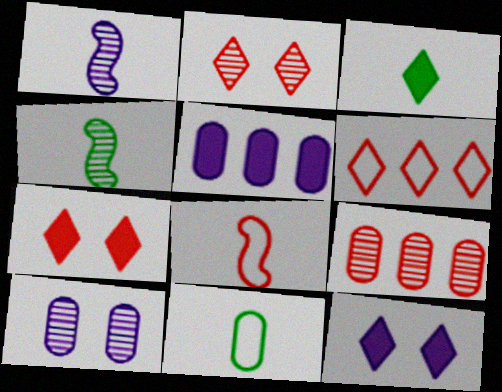[[3, 4, 11], 
[7, 8, 9]]